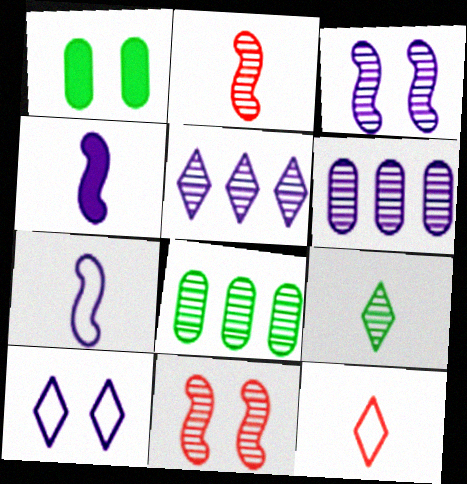[[1, 10, 11], 
[4, 6, 10], 
[6, 9, 11]]